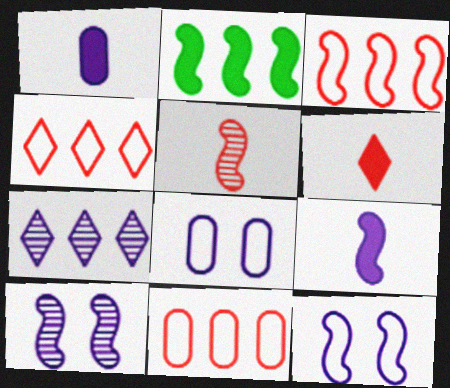[[1, 7, 12], 
[2, 5, 12], 
[2, 7, 11], 
[3, 4, 11], 
[7, 8, 9]]